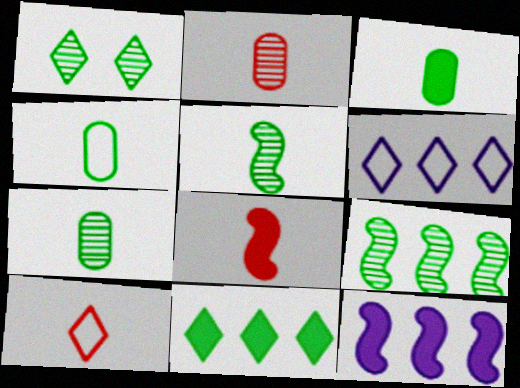[[1, 7, 9], 
[2, 8, 10], 
[3, 4, 7]]